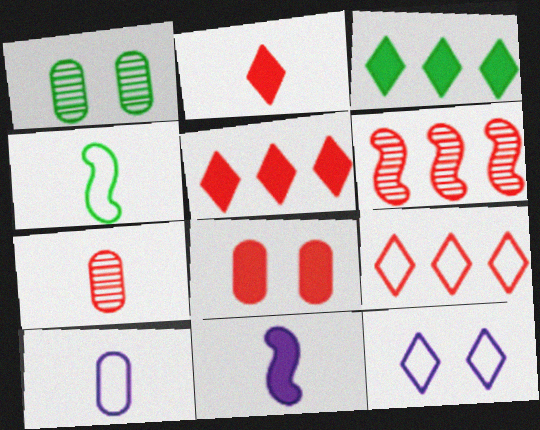[[1, 3, 4], 
[1, 9, 11], 
[3, 8, 11]]